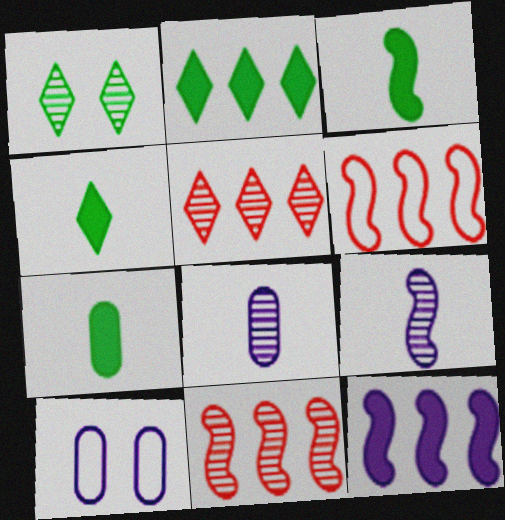[[1, 8, 11], 
[3, 4, 7], 
[3, 5, 10], 
[4, 10, 11]]